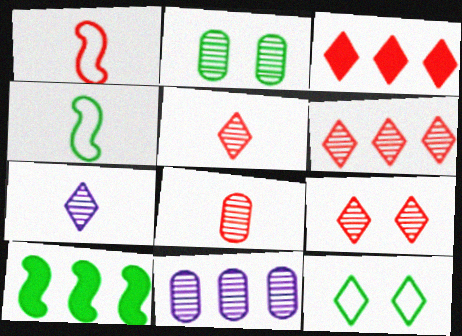[[2, 8, 11], 
[3, 7, 12], 
[5, 6, 9]]